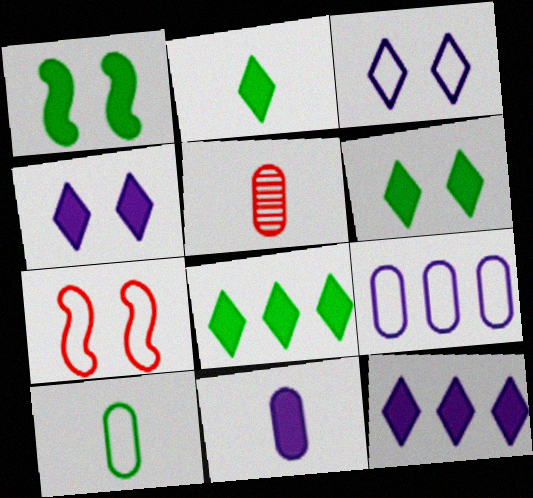[[2, 6, 8], 
[5, 10, 11]]